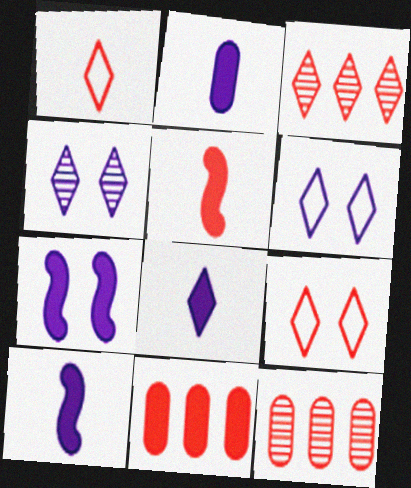[[2, 8, 10], 
[5, 9, 12]]